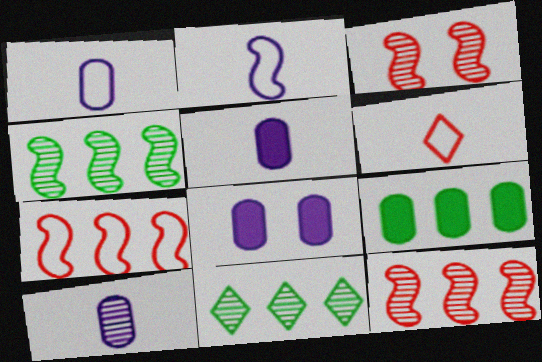[[1, 5, 10], 
[3, 10, 11], 
[4, 6, 8]]